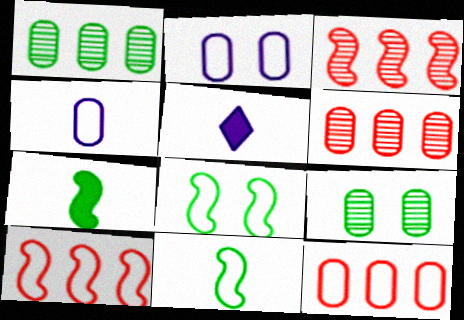[[5, 6, 8], 
[5, 9, 10]]